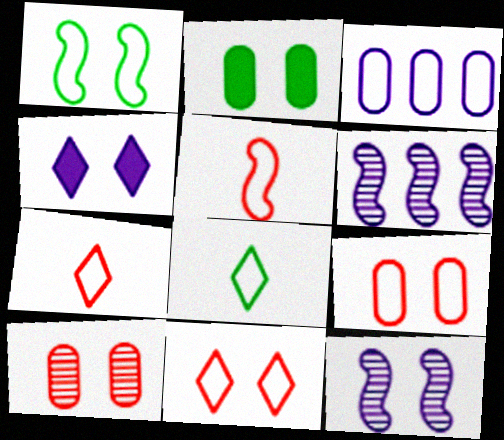[[1, 3, 7], 
[1, 4, 10], 
[2, 6, 7], 
[2, 11, 12]]